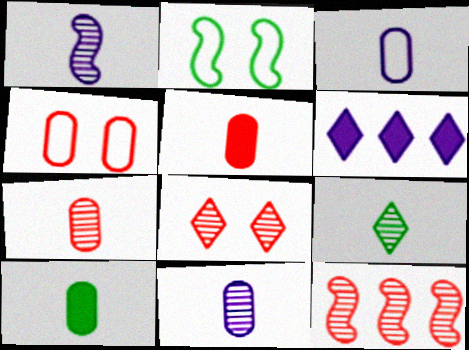[[1, 7, 9], 
[2, 6, 7], 
[3, 7, 10], 
[7, 8, 12]]